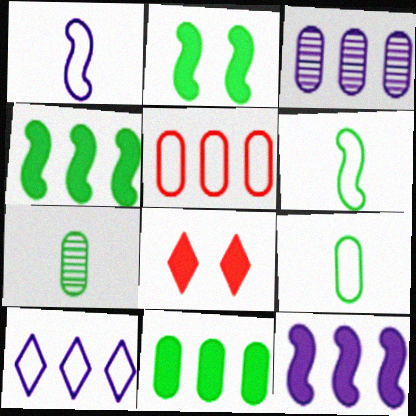[[3, 5, 11], 
[3, 6, 8], 
[3, 10, 12]]